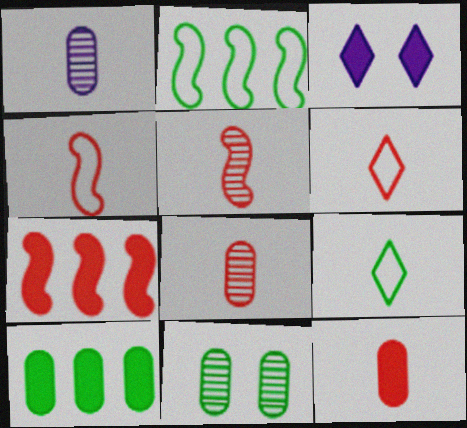[[2, 3, 8], 
[5, 6, 12]]